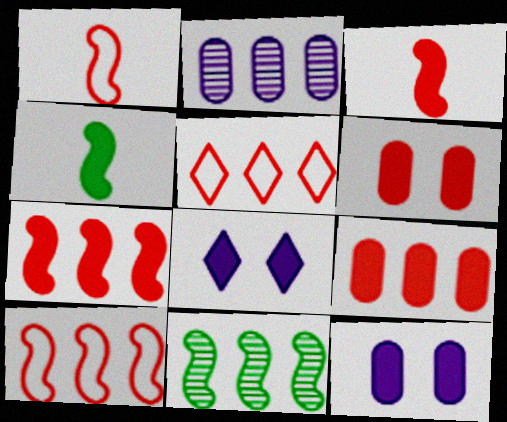[[4, 8, 9]]